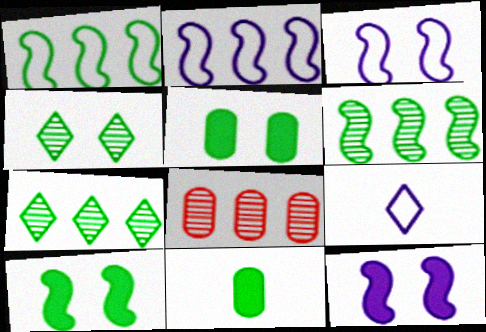[[1, 4, 11], 
[8, 9, 10]]